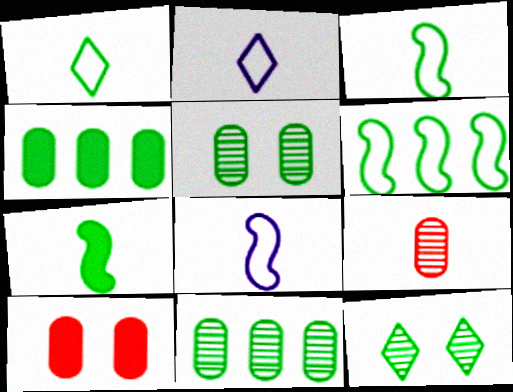[[2, 7, 9], 
[3, 4, 12]]